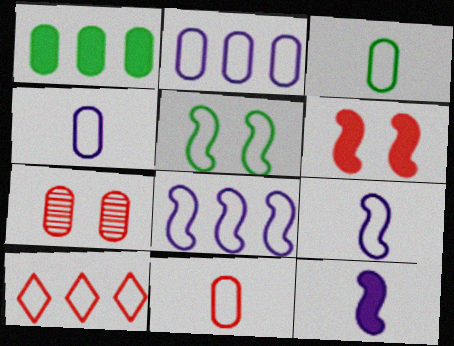[[1, 4, 7], 
[3, 4, 11], 
[4, 5, 10]]